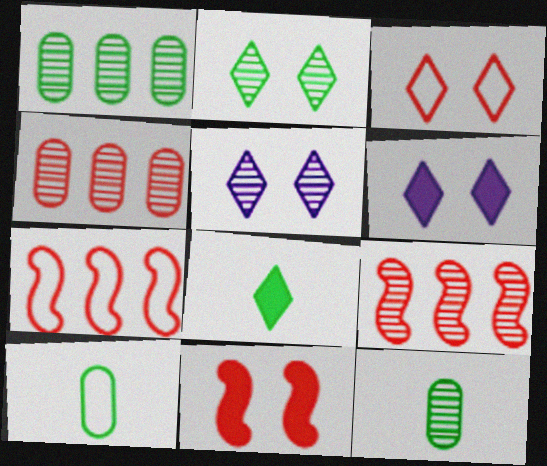[[2, 3, 6], 
[5, 9, 12], 
[6, 7, 12], 
[6, 9, 10]]